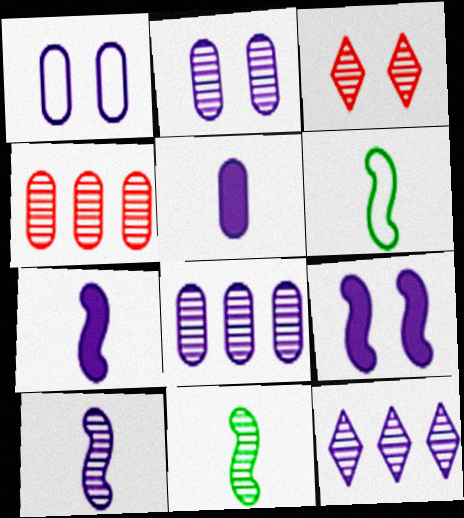[[1, 5, 8], 
[1, 7, 12], 
[2, 10, 12], 
[3, 8, 11]]